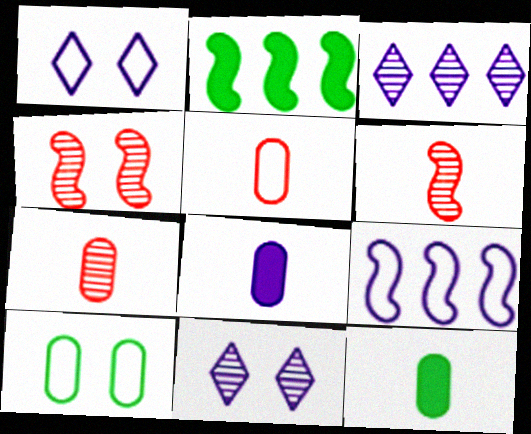[[1, 2, 7], 
[2, 5, 11], 
[8, 9, 11]]